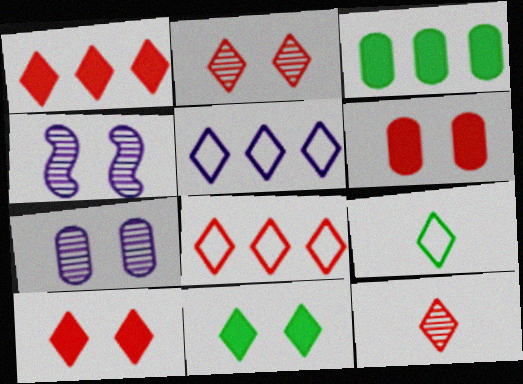[[5, 11, 12], 
[8, 10, 12]]